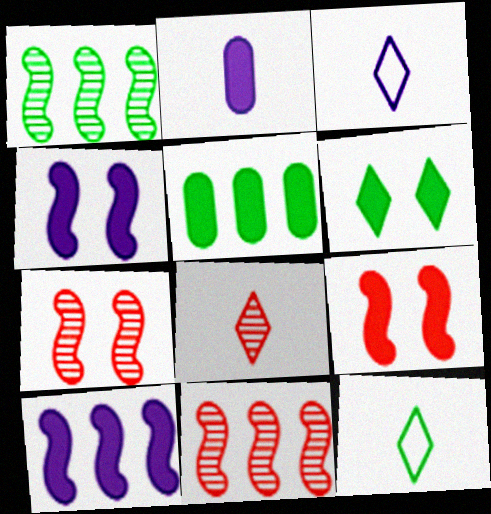[[3, 5, 7]]